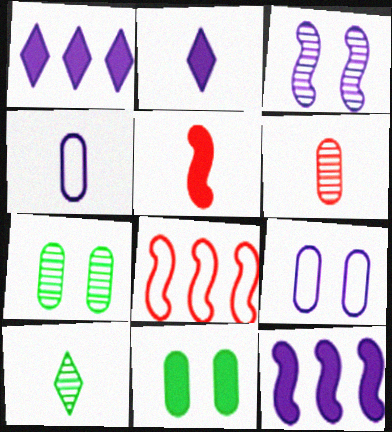[[1, 3, 4], 
[1, 5, 11], 
[2, 7, 8], 
[4, 5, 10]]